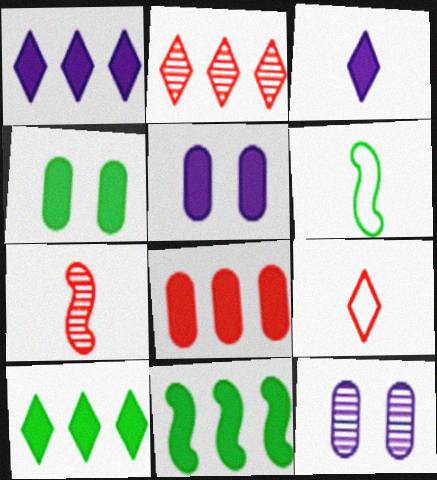[[1, 8, 11], 
[2, 5, 6], 
[9, 11, 12]]